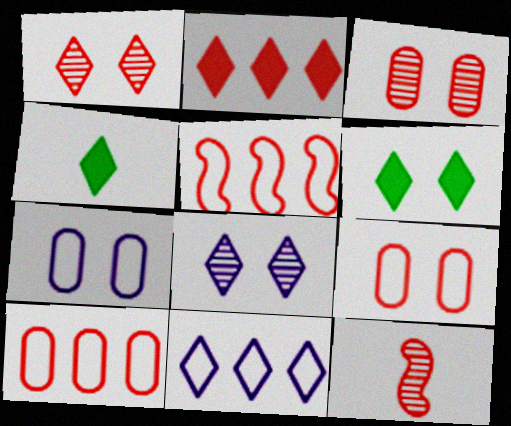[[1, 4, 11], 
[2, 9, 12]]